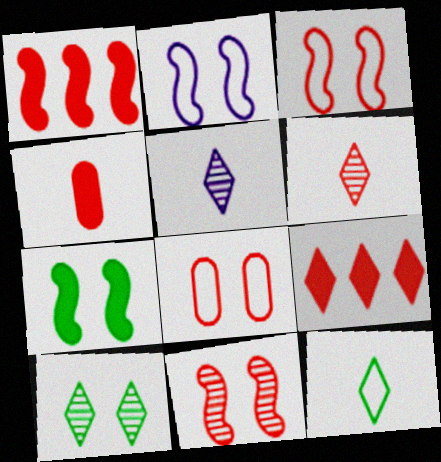[[1, 6, 8], 
[2, 7, 11]]